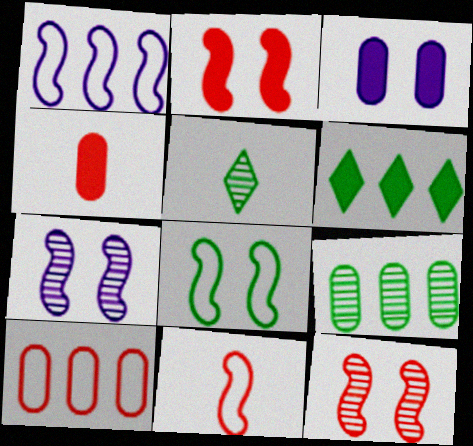[[1, 8, 11], 
[2, 7, 8]]